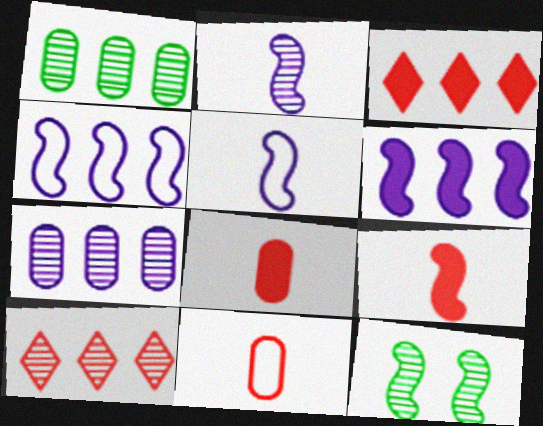[[1, 3, 4], 
[4, 9, 12]]